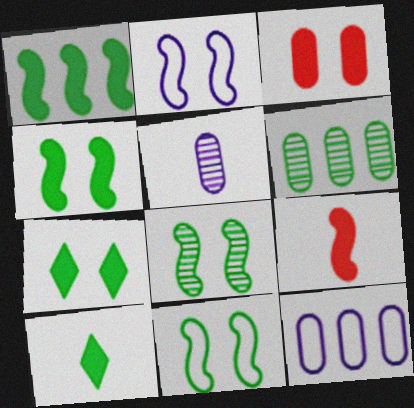[[4, 8, 11], 
[6, 10, 11]]